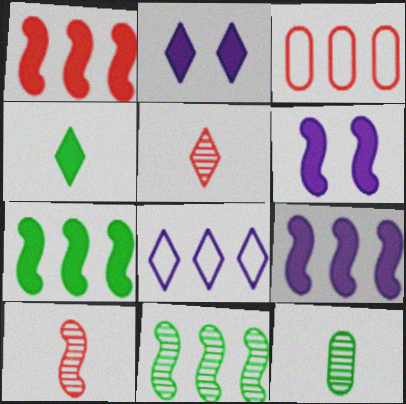[[1, 7, 9]]